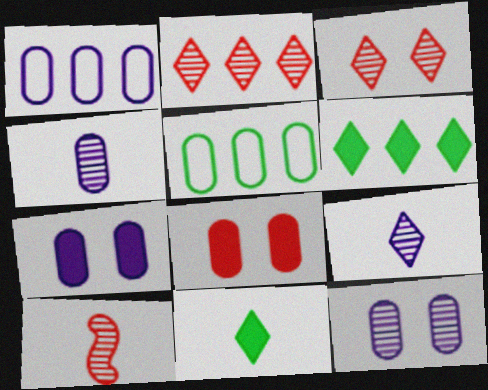[[1, 4, 7], 
[4, 5, 8]]